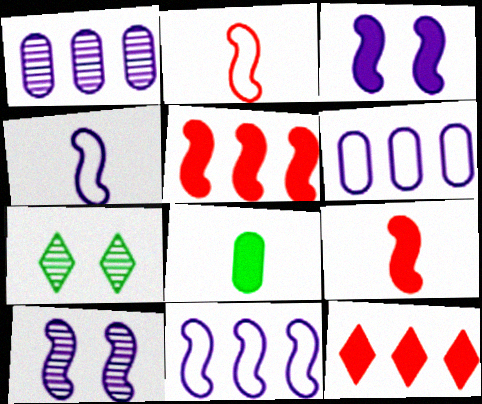[[3, 8, 12], 
[6, 7, 9]]